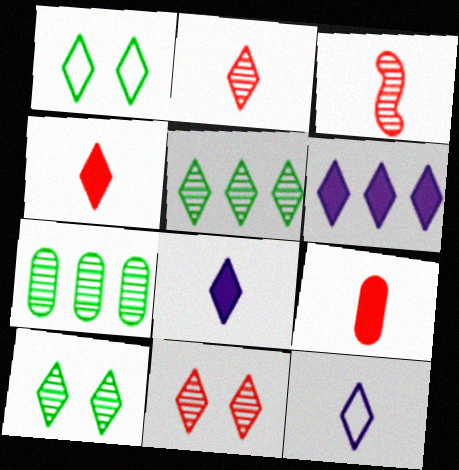[[1, 2, 6]]